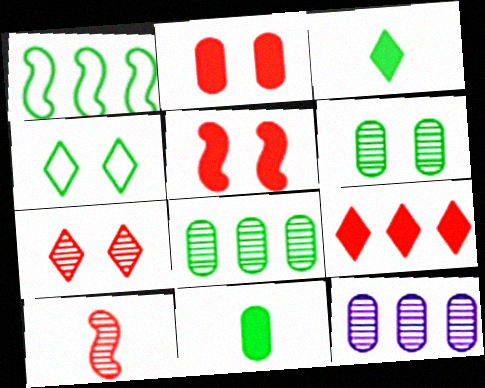[[1, 3, 6], 
[1, 9, 12]]